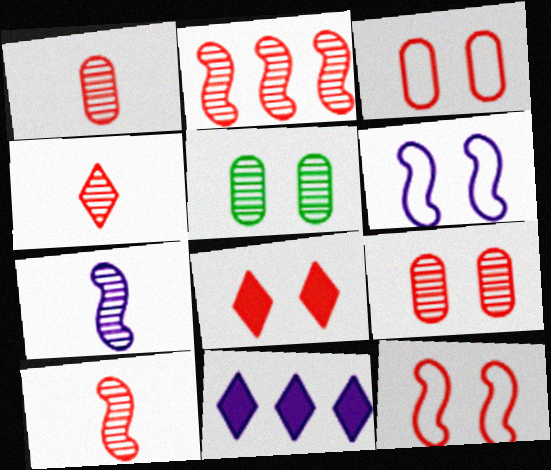[[1, 4, 10], 
[2, 4, 9], 
[5, 6, 8], 
[8, 9, 12]]